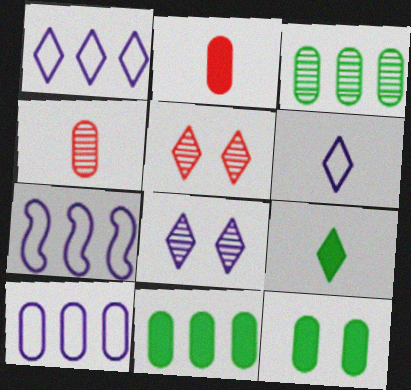[[1, 5, 9], 
[1, 7, 10], 
[4, 10, 12]]